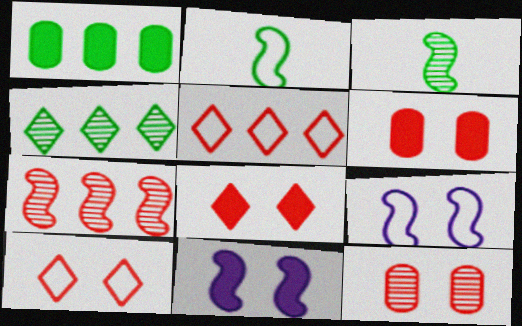[[2, 7, 11]]